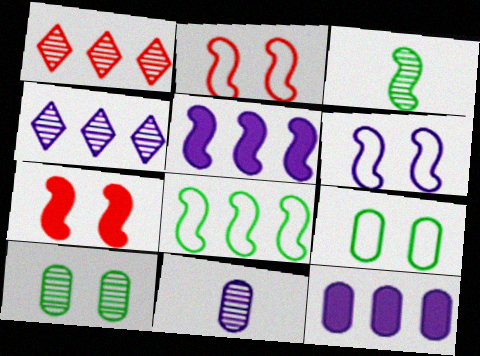[[1, 8, 12], 
[2, 3, 5]]